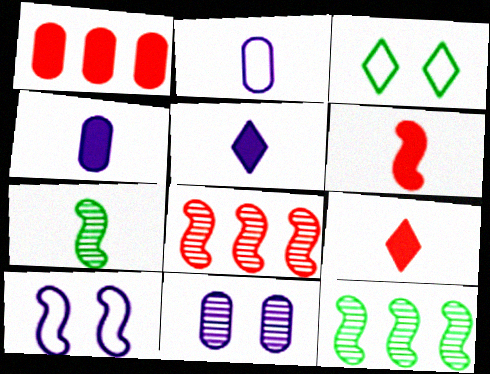[[2, 7, 9], 
[3, 4, 8], 
[6, 10, 12]]